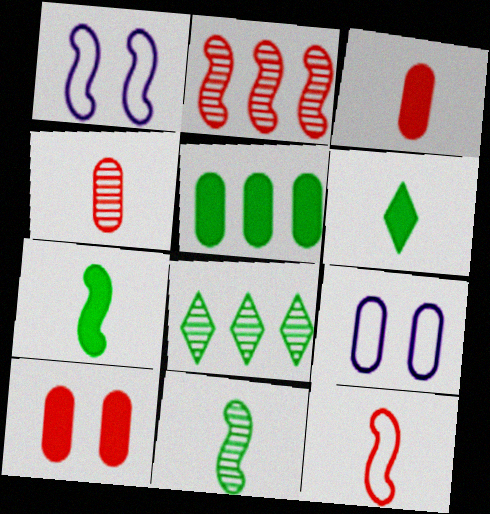[[1, 2, 7], 
[1, 3, 8], 
[2, 6, 9], 
[4, 5, 9]]